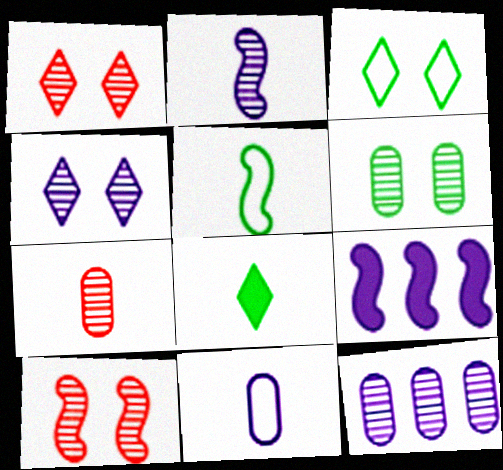[[2, 4, 12], 
[3, 7, 9], 
[4, 6, 10], 
[4, 9, 11], 
[5, 9, 10], 
[6, 7, 12]]